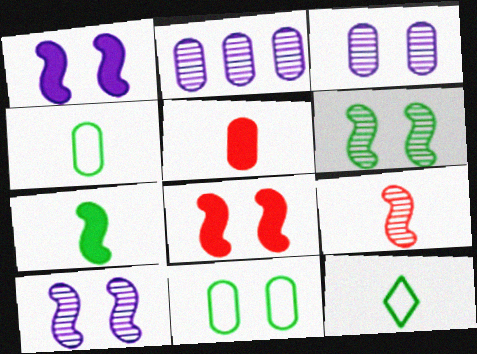[[2, 5, 11], 
[2, 8, 12]]